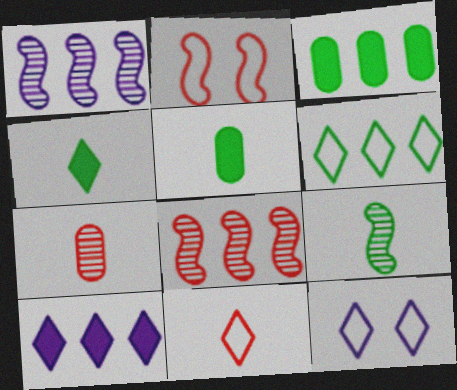[[5, 8, 12], 
[6, 11, 12]]